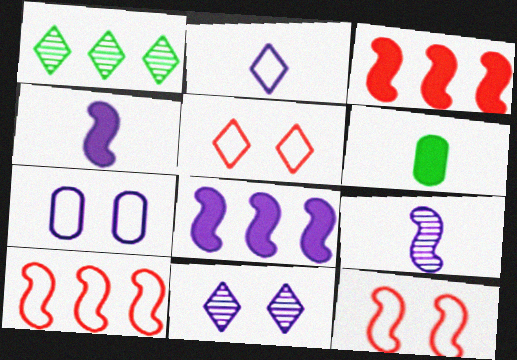[[6, 10, 11]]